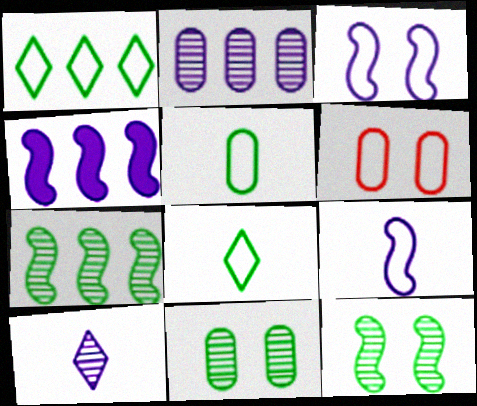[[1, 6, 9]]